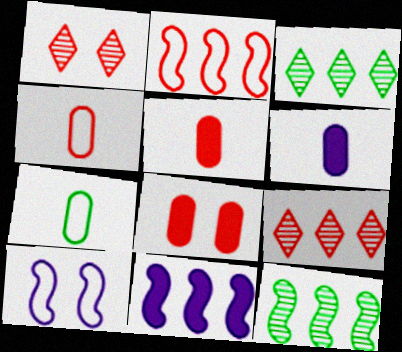[[1, 2, 5], 
[1, 7, 11], 
[2, 11, 12], 
[3, 5, 10]]